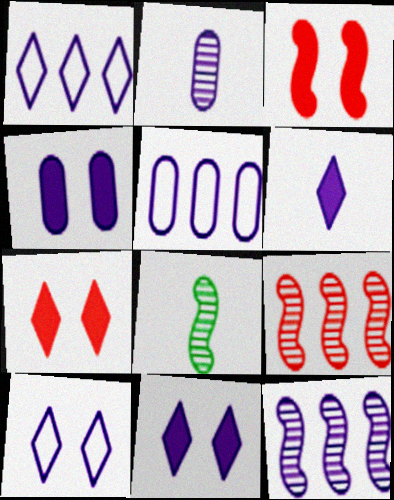[[2, 4, 5], 
[5, 7, 8]]